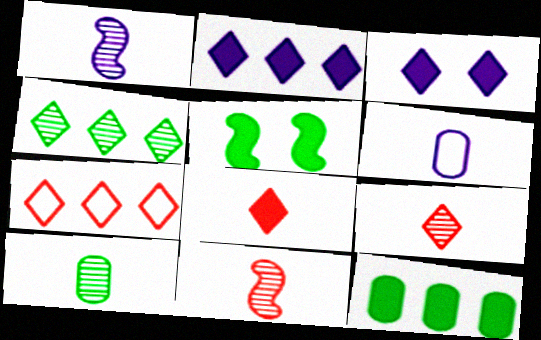[[1, 9, 10], 
[2, 4, 7]]